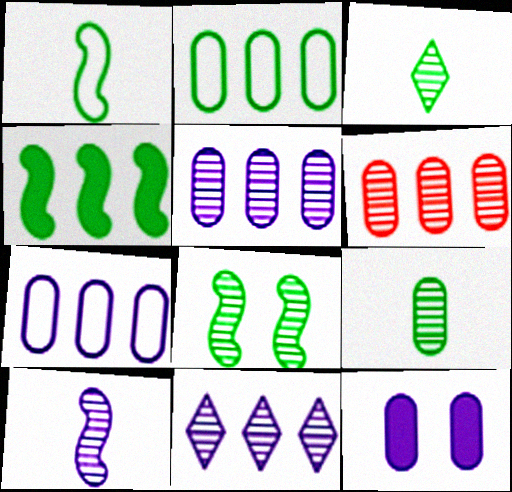[[1, 4, 8]]